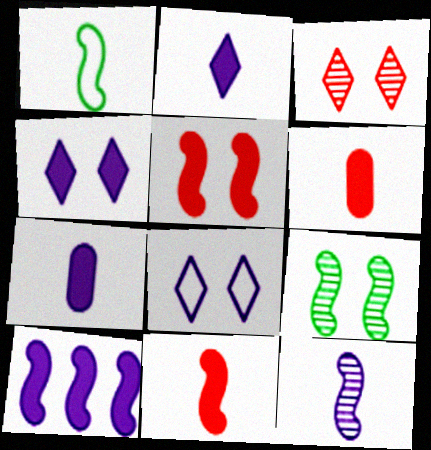[[1, 11, 12], 
[4, 7, 10]]